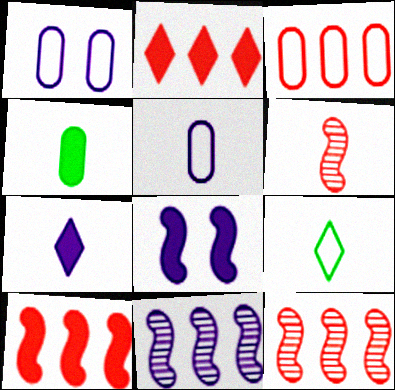[[1, 7, 11], 
[2, 3, 12], 
[2, 4, 8]]